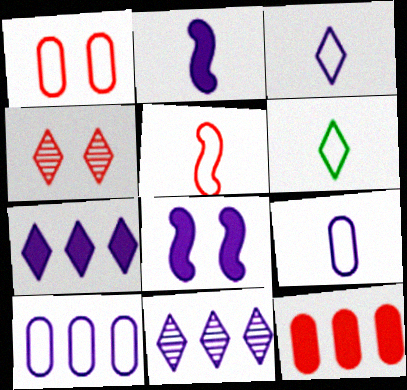[[4, 5, 12], 
[4, 6, 7], 
[5, 6, 9], 
[8, 9, 11]]